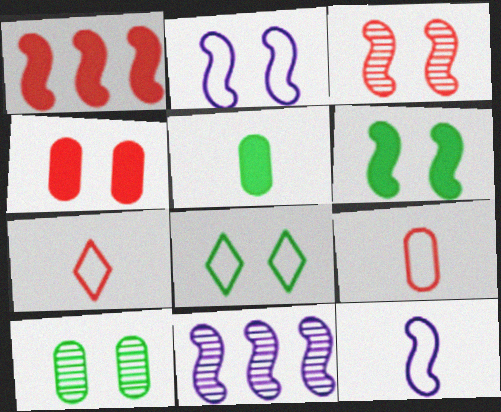[[2, 3, 6], 
[6, 8, 10]]